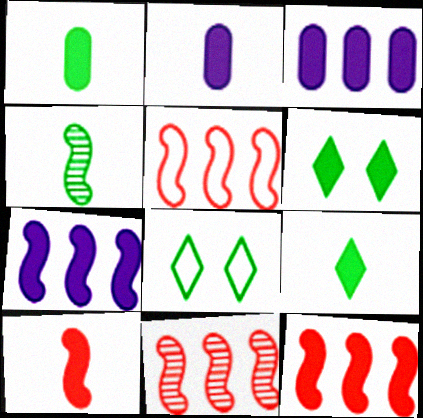[[2, 6, 12], 
[2, 8, 11], 
[2, 9, 10], 
[3, 6, 10], 
[5, 11, 12]]